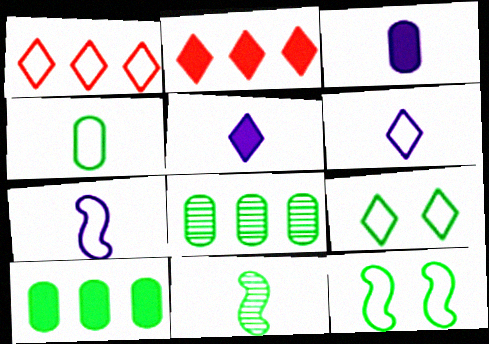[[1, 6, 9], 
[9, 10, 11]]